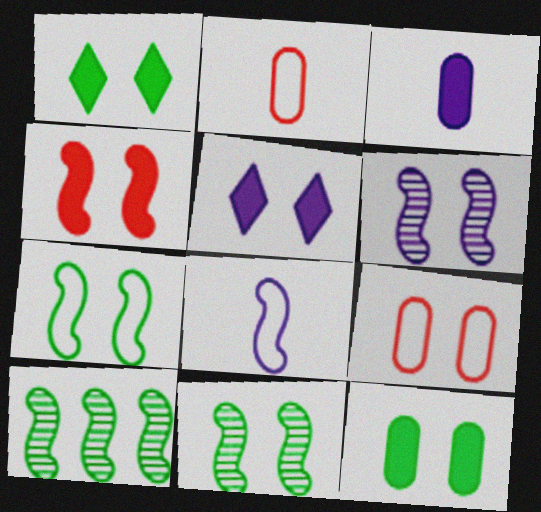[[1, 6, 9], 
[2, 5, 10], 
[4, 5, 12], 
[4, 6, 7], 
[4, 8, 10], 
[5, 9, 11]]